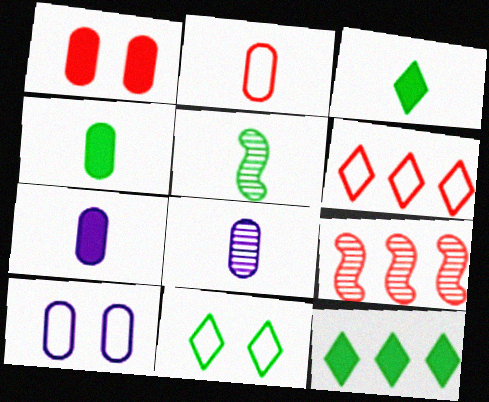[[2, 4, 8], 
[3, 9, 10], 
[7, 9, 11]]